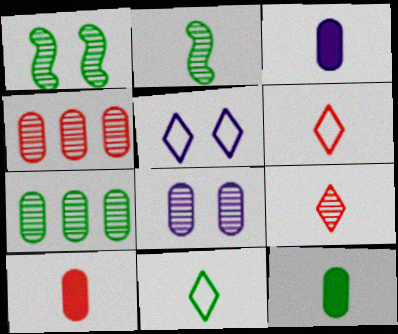[[2, 3, 6], 
[2, 11, 12], 
[3, 10, 12]]